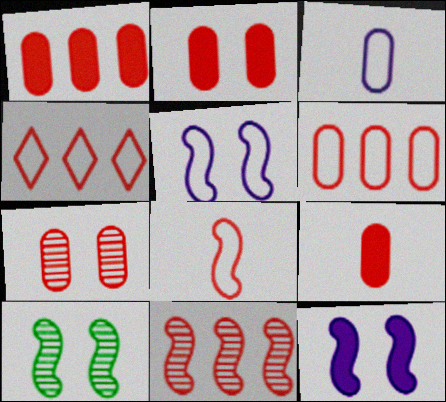[[1, 2, 9], 
[1, 4, 11], 
[6, 7, 9]]